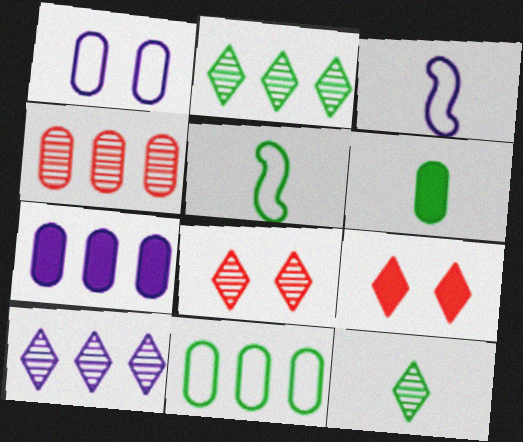[[1, 4, 6], 
[4, 7, 11], 
[5, 6, 12], 
[5, 7, 8], 
[8, 10, 12]]